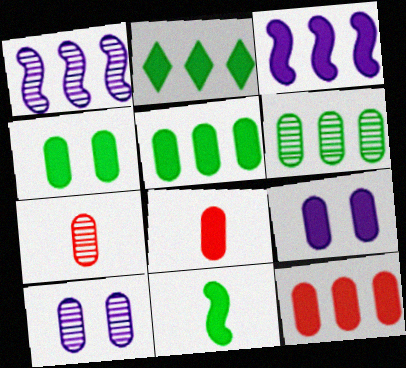[[2, 3, 12], 
[2, 4, 11], 
[5, 8, 9], 
[6, 7, 10]]